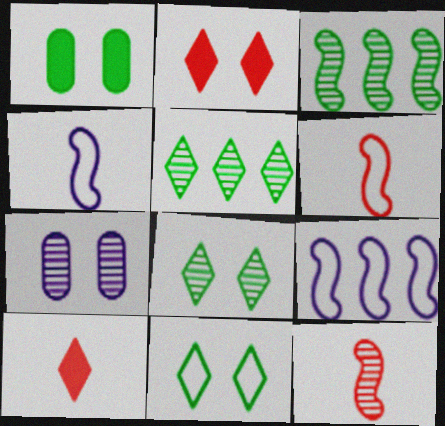[[5, 7, 12]]